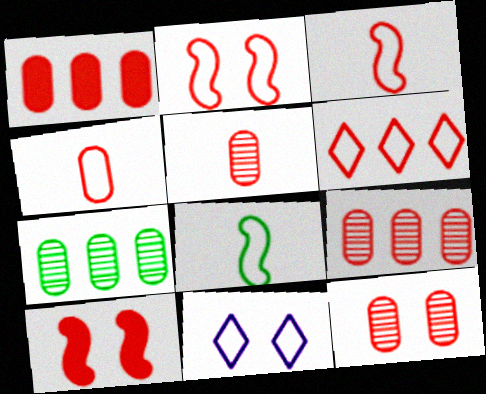[[1, 4, 12], 
[2, 4, 6], 
[5, 6, 10], 
[5, 9, 12]]